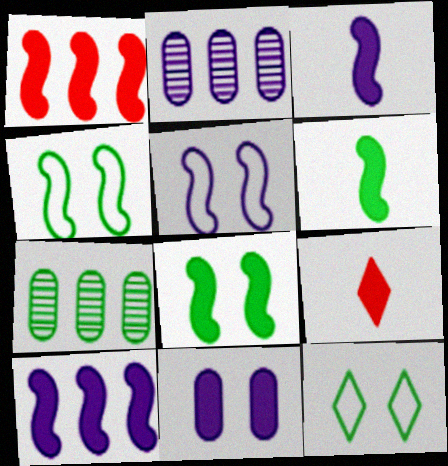[[1, 3, 8], 
[2, 4, 9], 
[5, 7, 9], 
[6, 7, 12]]